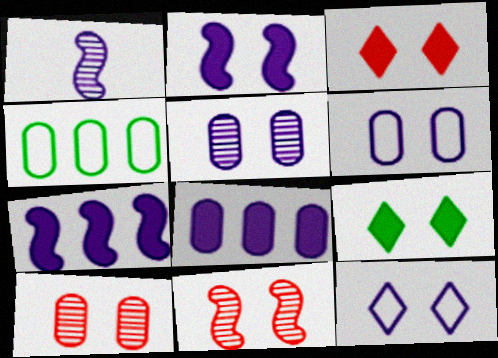[[1, 3, 4], 
[1, 8, 12], 
[2, 5, 12], 
[6, 9, 11]]